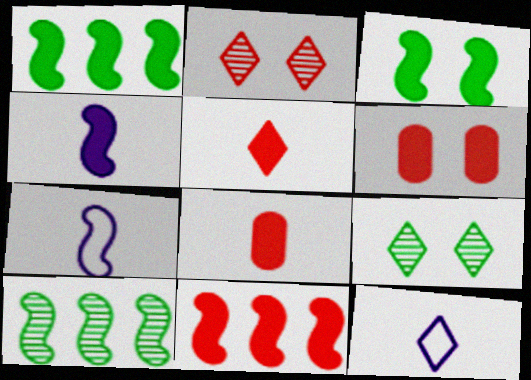[[3, 4, 11], 
[5, 6, 11], 
[6, 10, 12]]